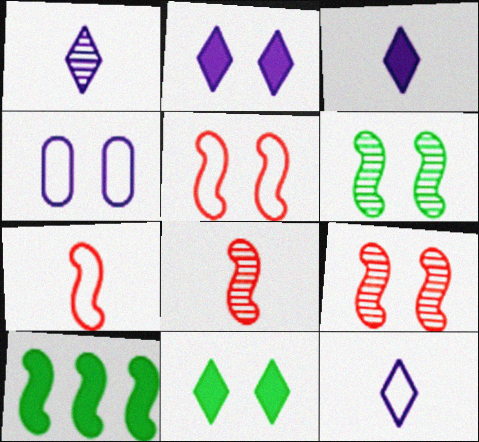[[1, 3, 12], 
[4, 9, 11]]